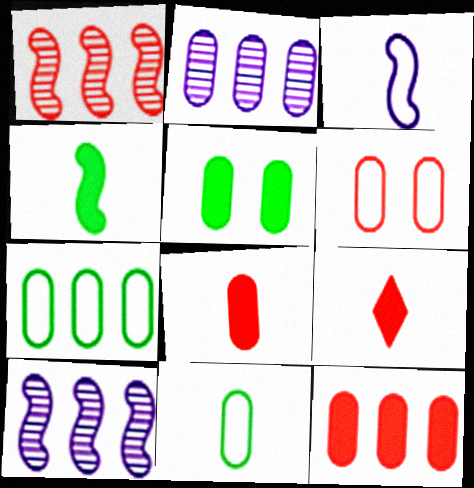[[1, 6, 9], 
[2, 7, 12]]